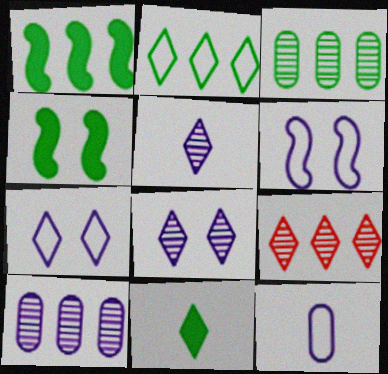[[1, 2, 3], 
[4, 9, 12], 
[7, 9, 11]]